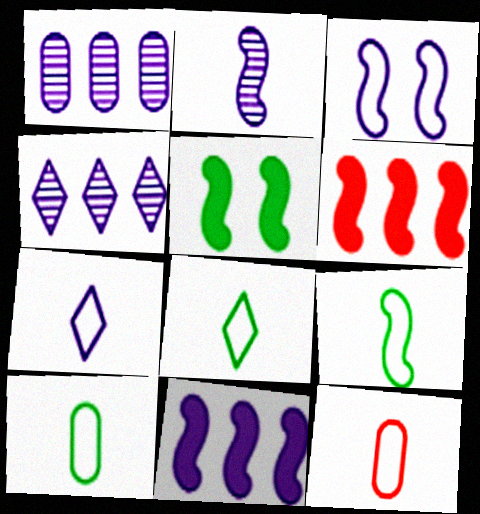[[2, 3, 11], 
[4, 5, 12], 
[7, 9, 12], 
[8, 9, 10]]